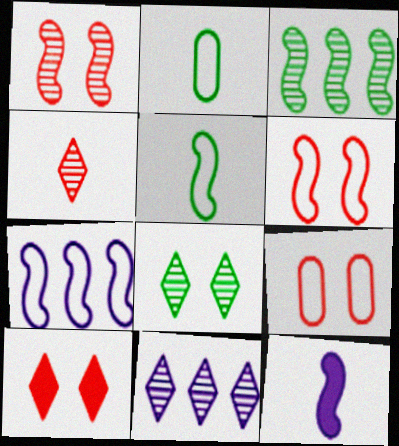[[1, 9, 10], 
[2, 4, 12], 
[3, 6, 12], 
[4, 8, 11], 
[5, 6, 7]]